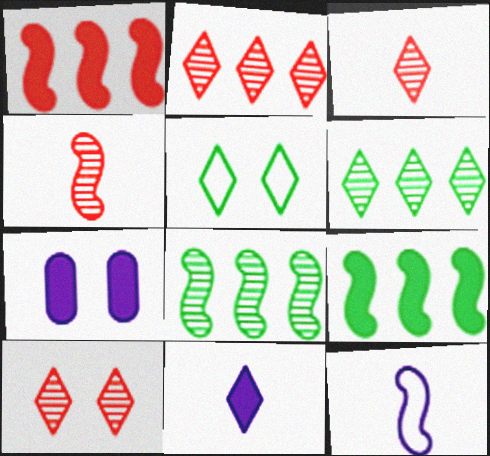[[2, 3, 10], 
[2, 5, 11]]